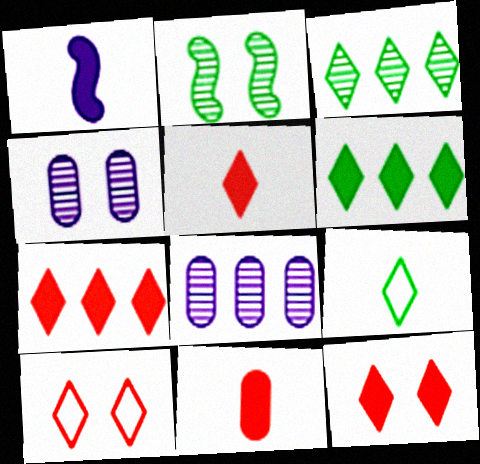[[5, 7, 12]]